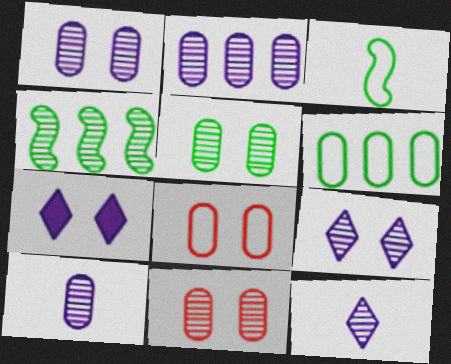[[1, 2, 10], 
[1, 5, 11], 
[4, 11, 12]]